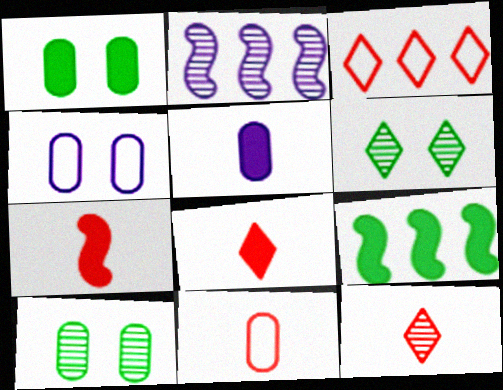[[2, 10, 12], 
[4, 9, 12], 
[7, 11, 12]]